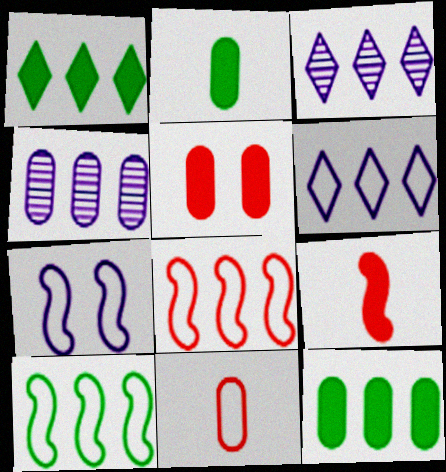[[1, 4, 8], 
[3, 8, 12]]